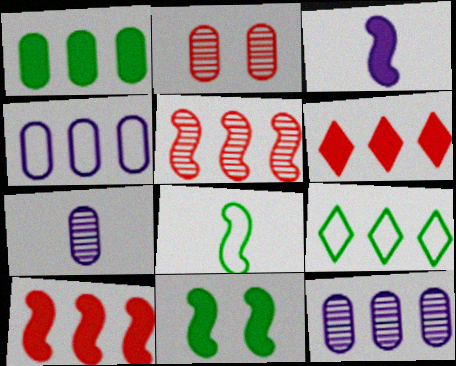[[2, 3, 9], 
[3, 10, 11], 
[9, 10, 12]]